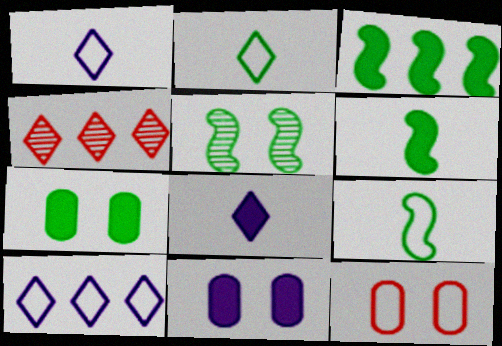[[3, 5, 9], 
[4, 9, 11], 
[9, 10, 12]]